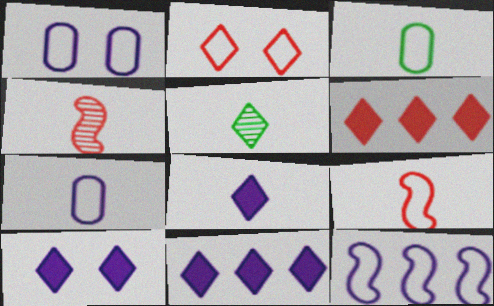[[2, 3, 12], 
[2, 5, 11], 
[3, 4, 8], 
[8, 10, 11]]